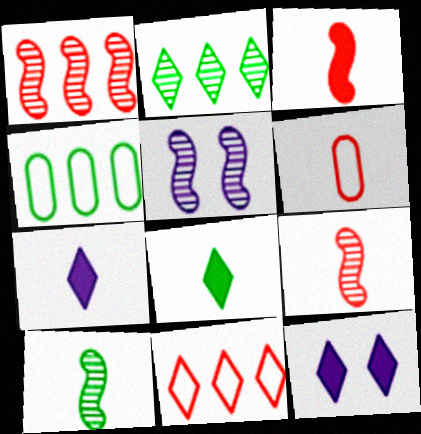[[1, 5, 10], 
[4, 9, 12], 
[6, 7, 10]]